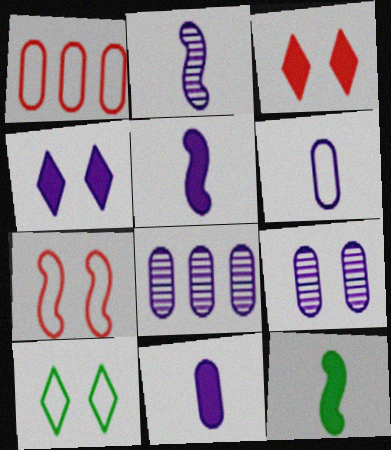[]